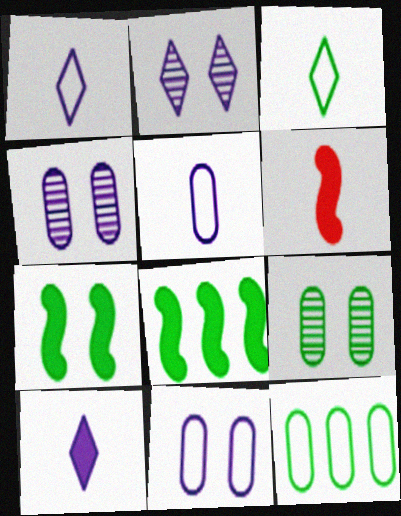[[2, 6, 12], 
[3, 8, 9]]